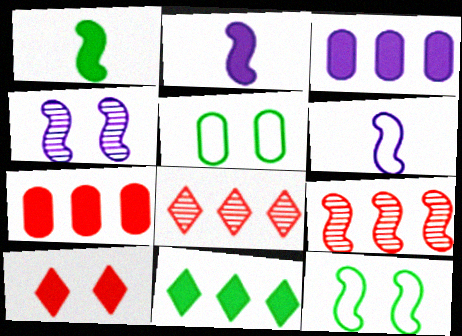[[1, 3, 10], 
[2, 5, 8], 
[2, 9, 12], 
[4, 5, 10]]